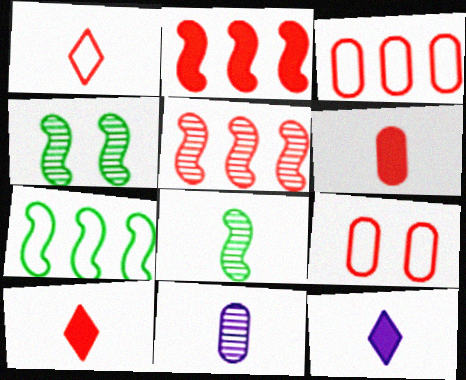[[3, 4, 12], 
[5, 9, 10]]